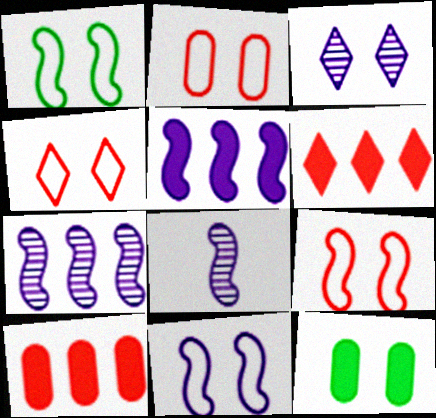[[1, 9, 11], 
[2, 4, 9], 
[3, 9, 12], 
[5, 8, 11]]